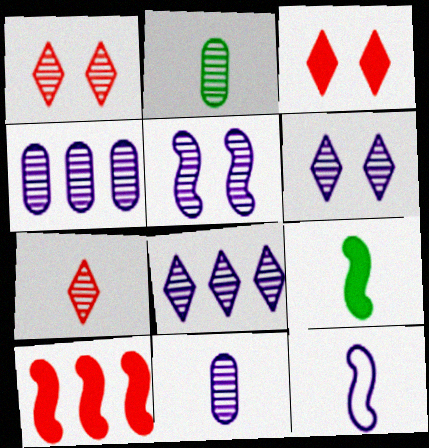[[5, 8, 11]]